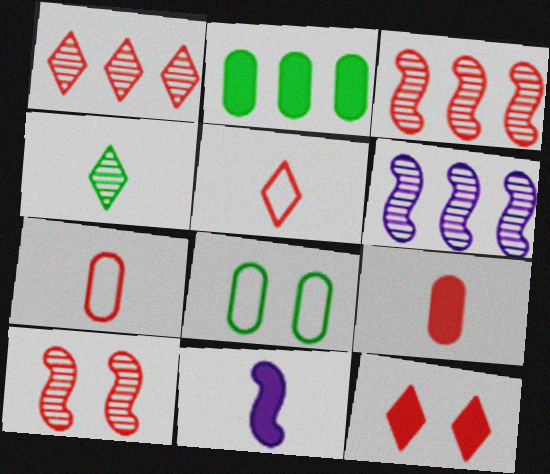[[1, 5, 12], 
[1, 8, 11], 
[2, 11, 12], 
[3, 7, 12], 
[4, 7, 11]]